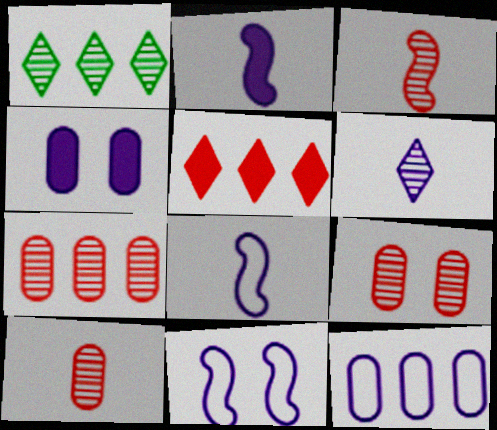[[7, 9, 10]]